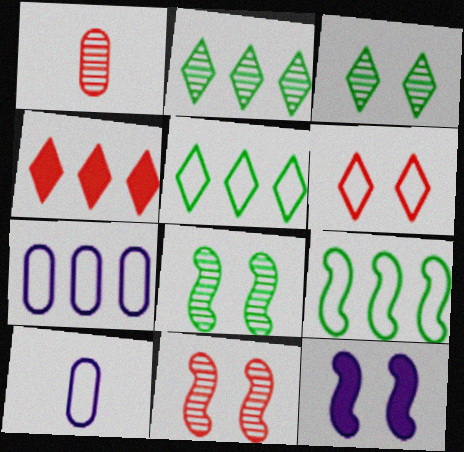[[1, 5, 12], 
[4, 8, 10], 
[6, 9, 10]]